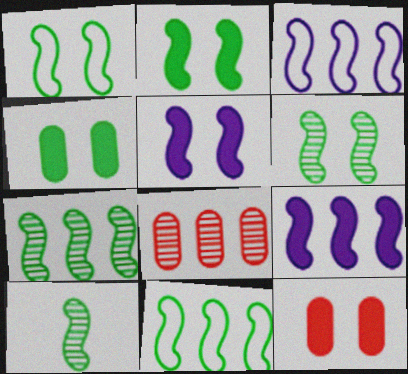[[1, 2, 6], 
[2, 10, 11], 
[6, 7, 10]]